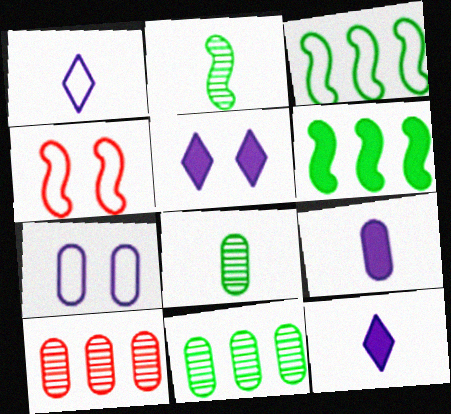[[4, 11, 12]]